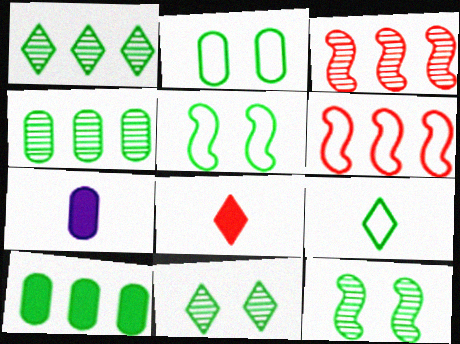[[6, 7, 11], 
[9, 10, 12]]